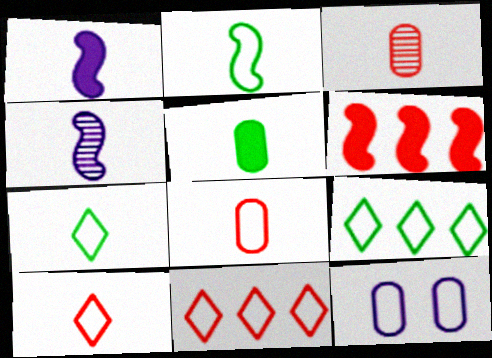[[1, 3, 7], 
[2, 11, 12], 
[4, 5, 10]]